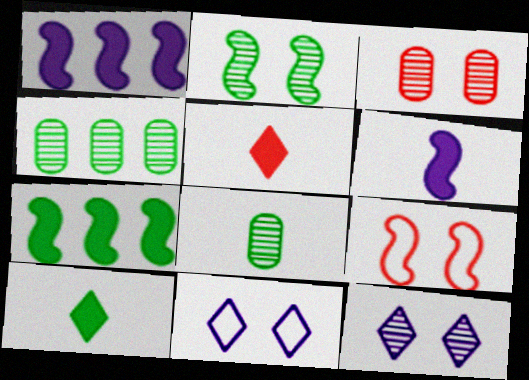[[2, 3, 12]]